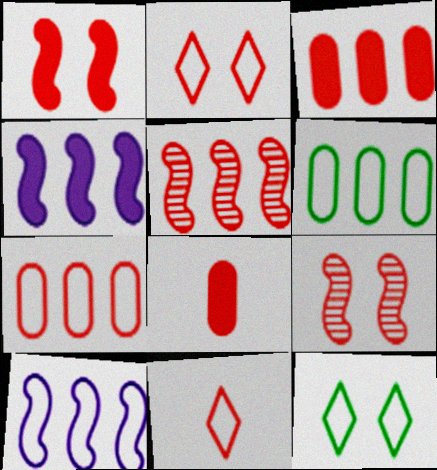[[2, 5, 8], 
[3, 9, 11]]